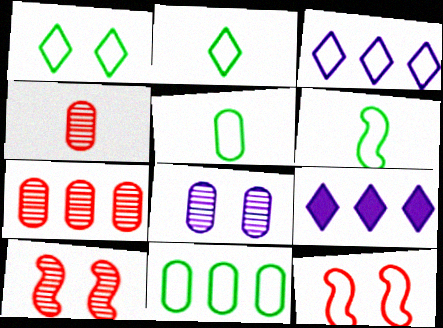[[1, 6, 11], 
[2, 5, 6], 
[3, 5, 12], 
[5, 9, 10]]